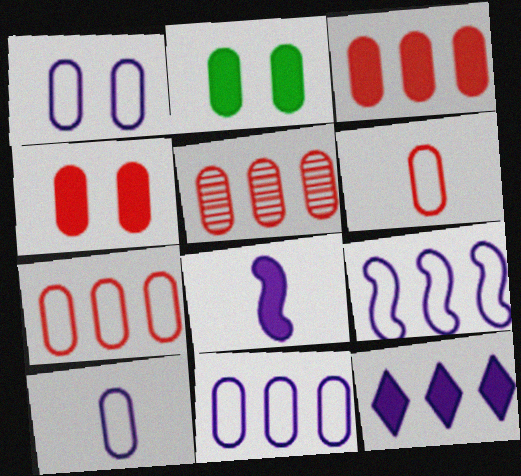[[1, 10, 11], 
[2, 5, 10], 
[3, 5, 7], 
[4, 5, 6]]